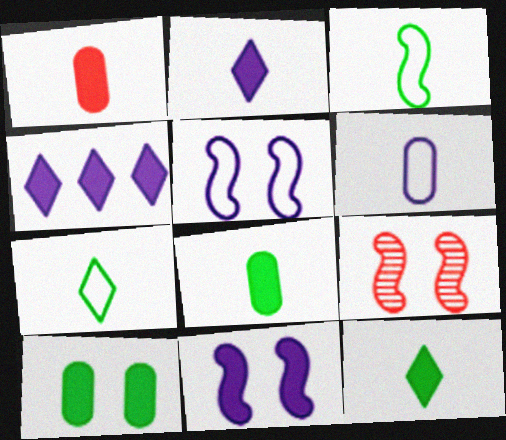[]